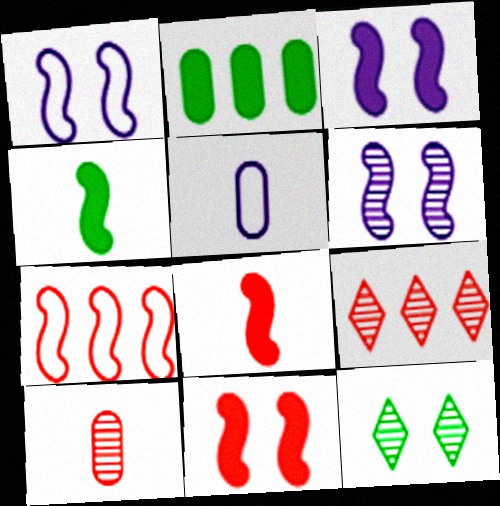[[1, 3, 6], 
[4, 6, 7]]